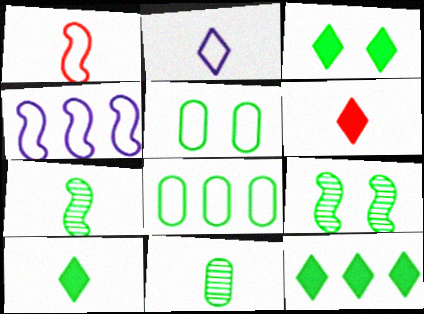[[3, 5, 9], 
[3, 7, 8], 
[3, 10, 12], 
[5, 7, 12], 
[8, 9, 10]]